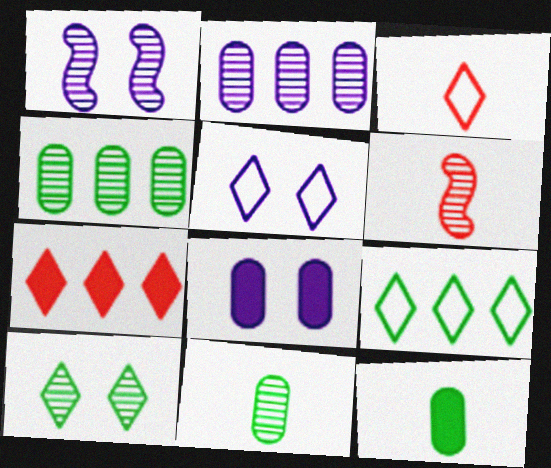[[1, 5, 8], 
[2, 6, 10], 
[3, 5, 9], 
[6, 8, 9]]